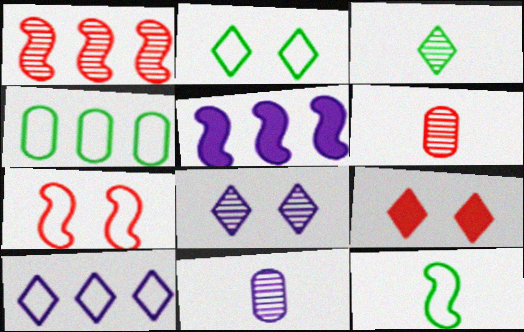[[2, 4, 12], 
[2, 5, 6], 
[2, 8, 9], 
[3, 9, 10]]